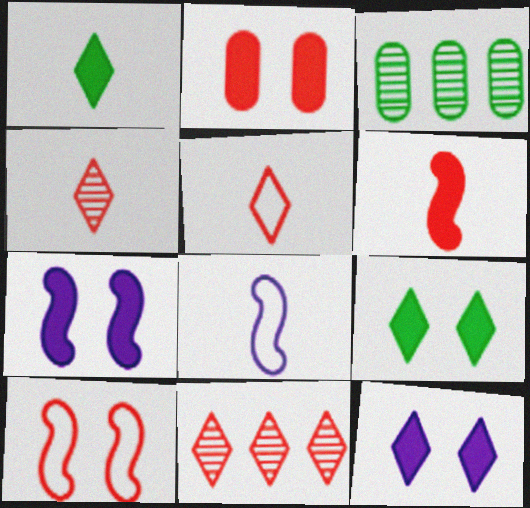[[2, 7, 9], 
[3, 5, 7]]